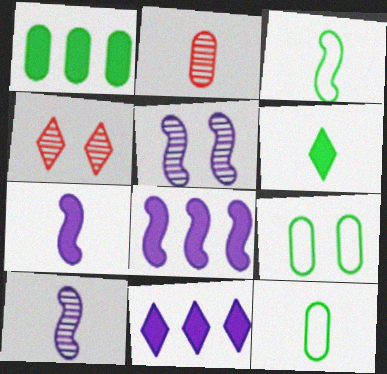[[4, 8, 12]]